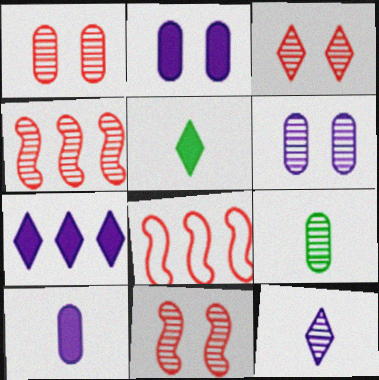[[1, 3, 11], 
[5, 6, 8]]